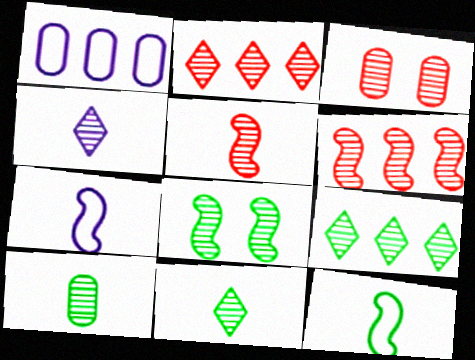[[2, 3, 5], 
[4, 5, 10], 
[8, 9, 10]]